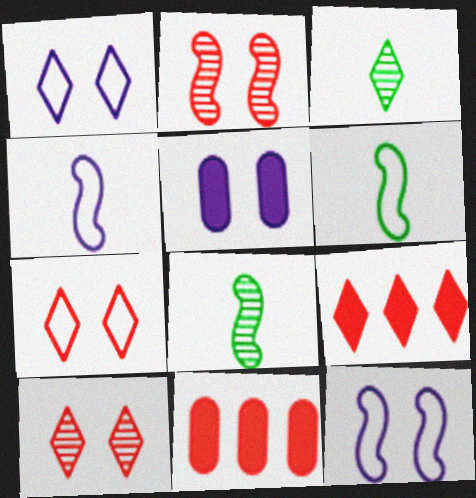[[1, 3, 9], 
[1, 8, 11], 
[3, 11, 12]]